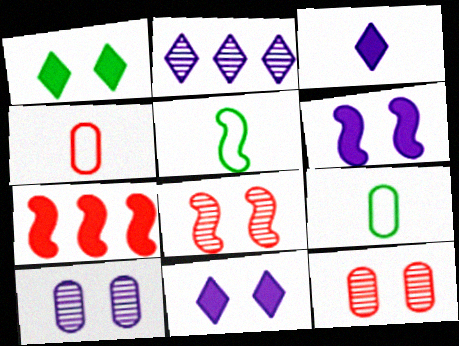[]